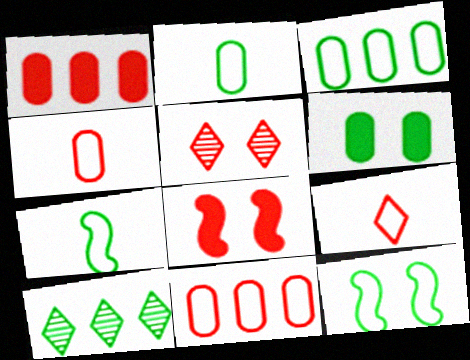[[6, 7, 10]]